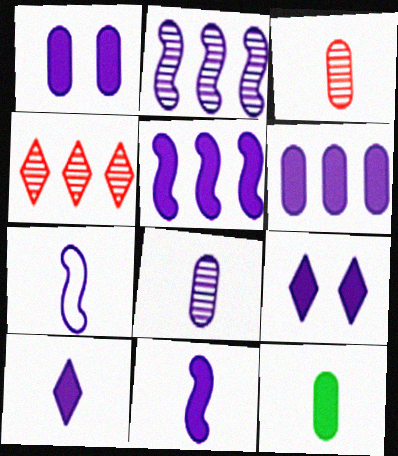[[1, 5, 10], 
[6, 9, 11], 
[7, 8, 10]]